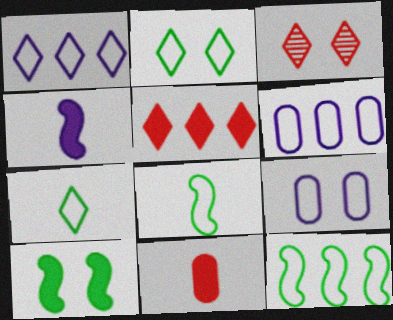[[3, 9, 10]]